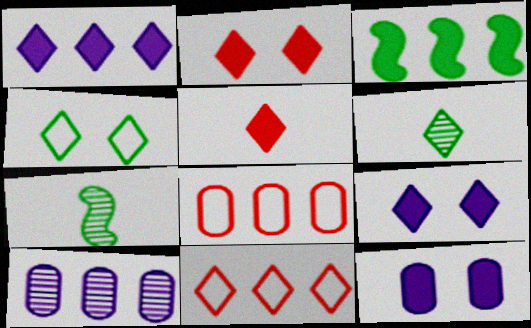[[3, 5, 12], 
[3, 10, 11], 
[6, 9, 11], 
[7, 8, 9], 
[7, 11, 12]]